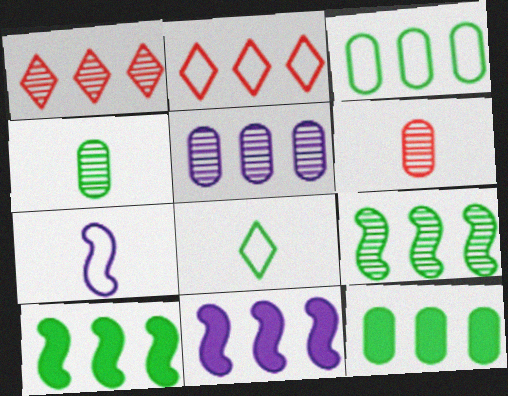[[1, 3, 11], 
[1, 5, 9], 
[2, 5, 10]]